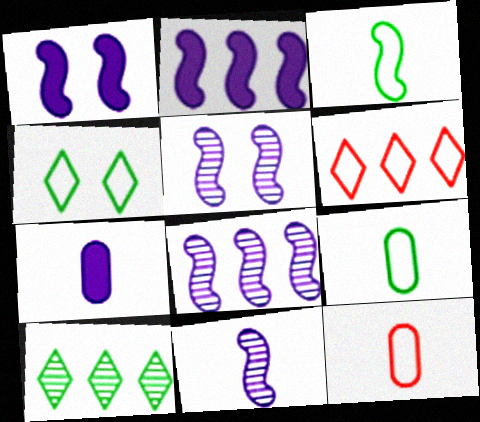[[1, 10, 12], 
[5, 8, 11]]